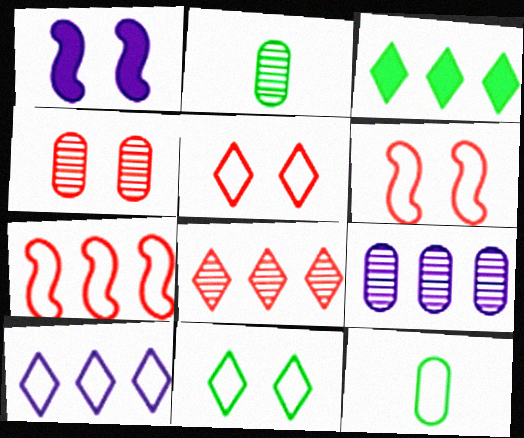[[1, 4, 11], 
[1, 8, 12], 
[2, 4, 9], 
[3, 7, 9], 
[3, 8, 10], 
[6, 10, 12]]